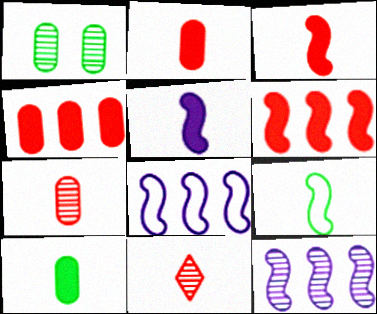[[1, 11, 12]]